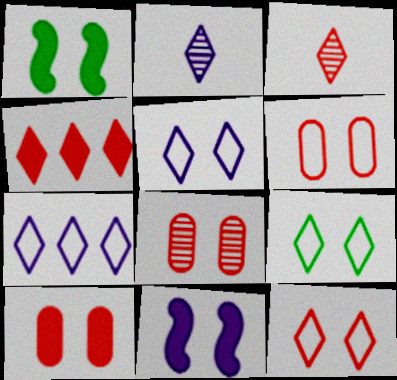[[1, 5, 8], 
[2, 4, 9], 
[3, 4, 12], 
[5, 9, 12], 
[6, 8, 10], 
[8, 9, 11]]